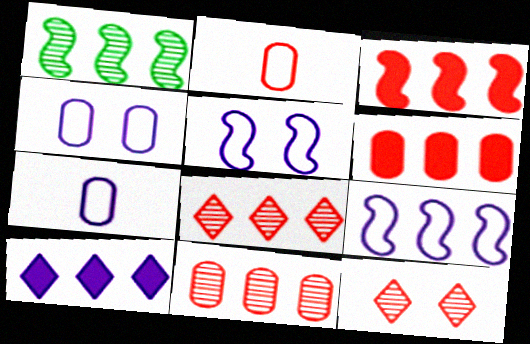[[1, 3, 9], 
[2, 3, 12]]